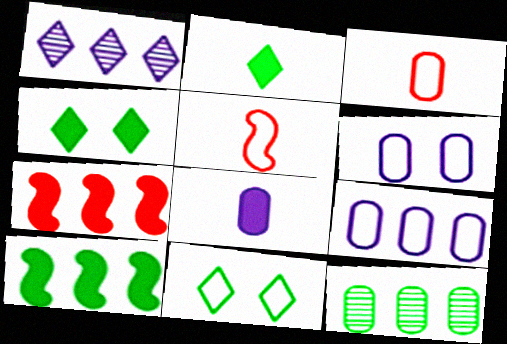[[4, 7, 8], 
[5, 9, 11]]